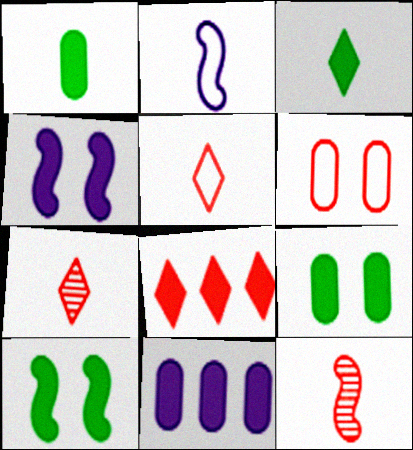[[1, 2, 7], 
[1, 4, 8], 
[6, 8, 12]]